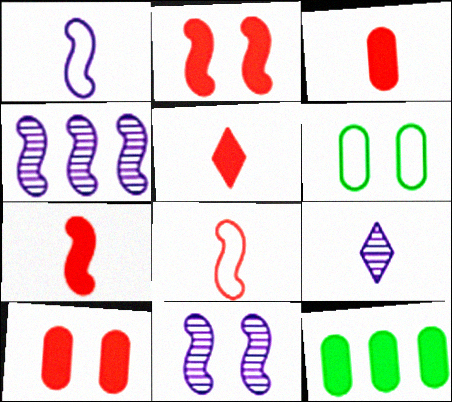[[3, 5, 7], 
[4, 5, 6]]